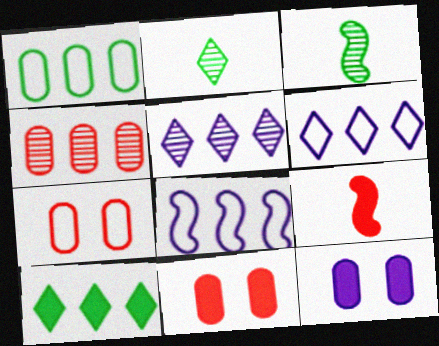[[2, 8, 11], 
[3, 6, 11], 
[4, 8, 10], 
[9, 10, 12]]